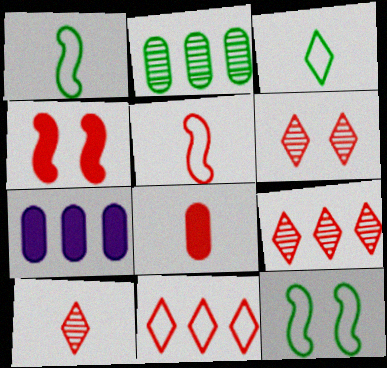[[1, 6, 7], 
[5, 8, 10], 
[6, 9, 10], 
[7, 10, 12]]